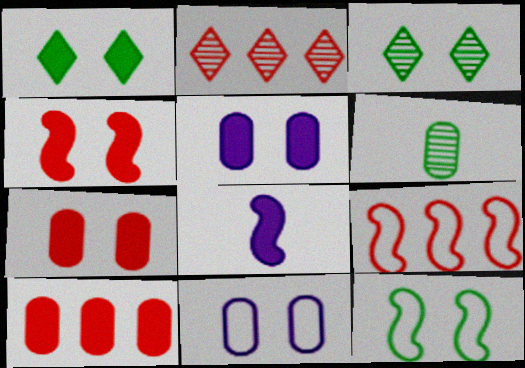[[1, 4, 5], 
[1, 8, 10], 
[2, 9, 10], 
[3, 4, 11], 
[6, 10, 11]]